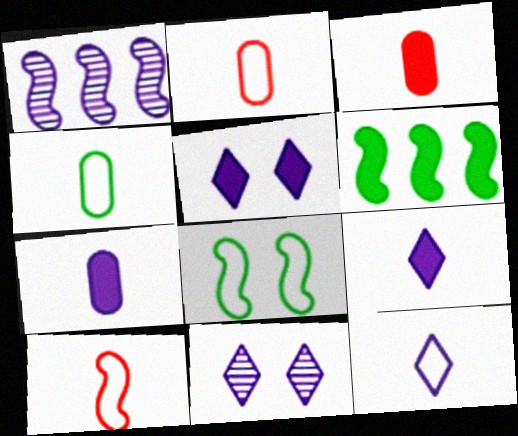[[2, 6, 11], 
[3, 5, 6], 
[4, 10, 12]]